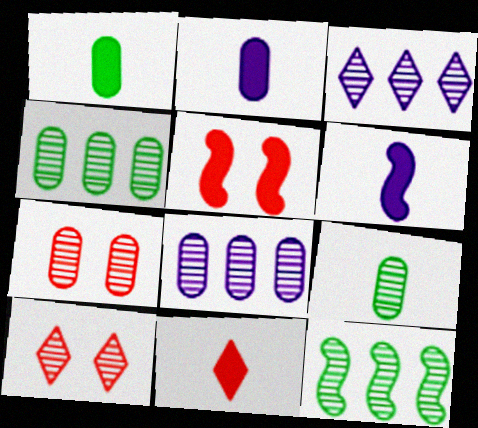[[1, 6, 11], 
[7, 8, 9]]